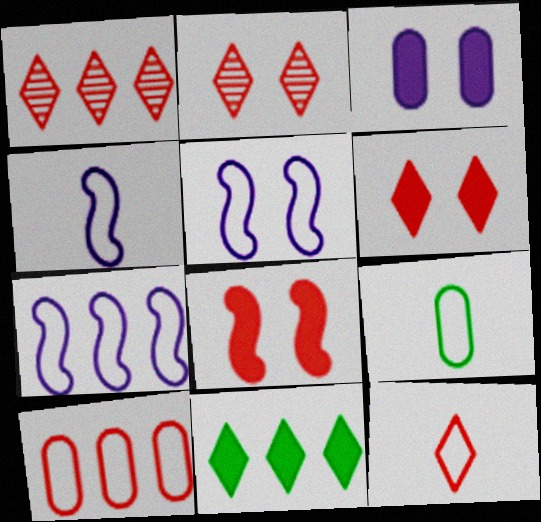[[1, 6, 12], 
[4, 5, 7], 
[4, 9, 12]]